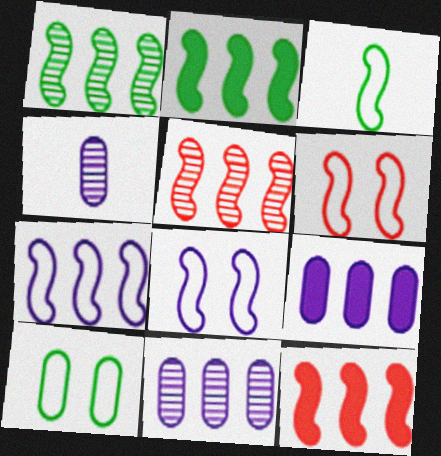[[1, 7, 12], 
[2, 5, 7], 
[3, 6, 7]]